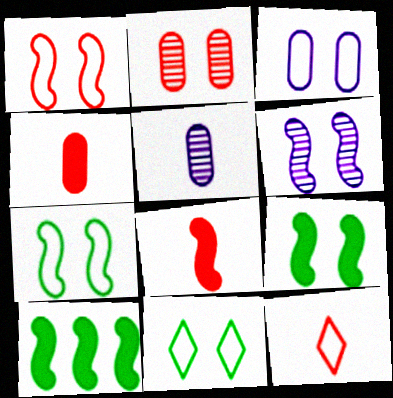[[1, 3, 11], 
[1, 6, 9]]